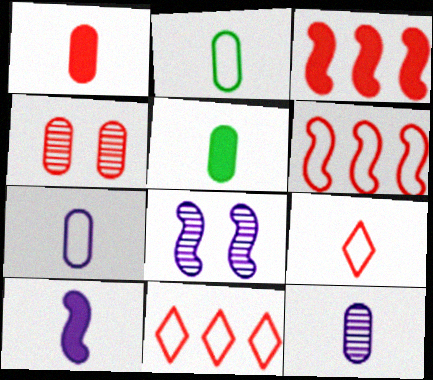[[1, 2, 12], 
[3, 4, 9], 
[5, 8, 11]]